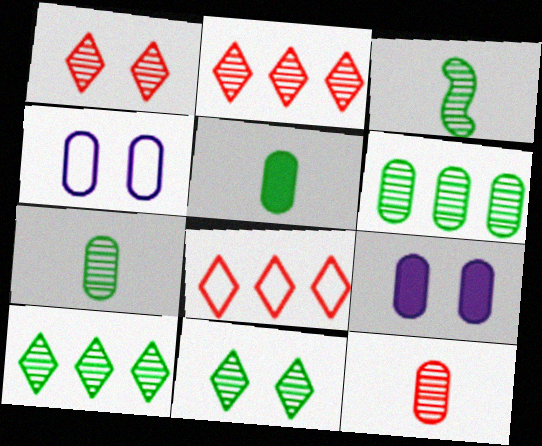[[3, 6, 11], 
[3, 8, 9]]